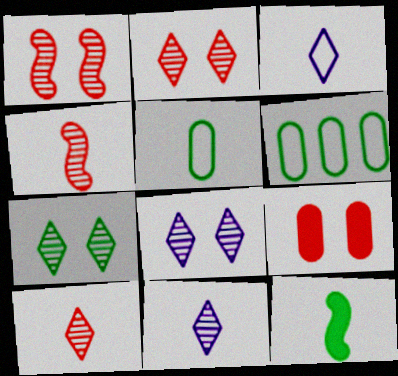[[2, 7, 8], 
[6, 7, 12]]